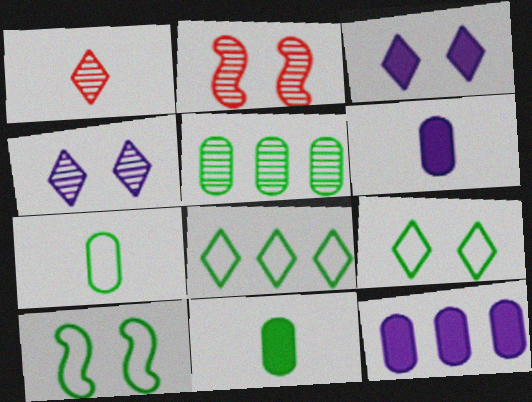[[1, 3, 8], 
[1, 10, 12], 
[2, 6, 8], 
[7, 8, 10]]